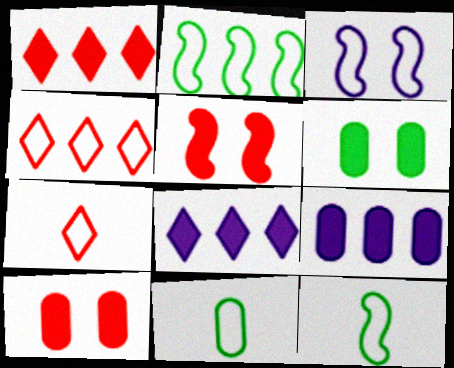[[3, 4, 11]]